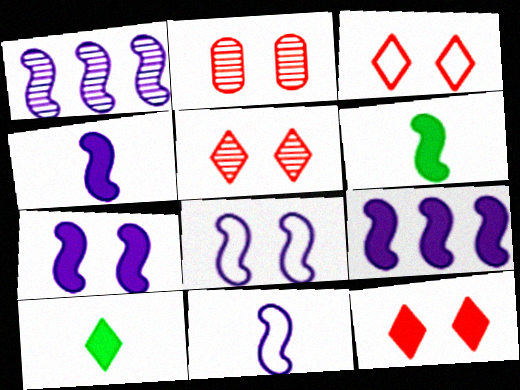[[1, 4, 8], 
[1, 7, 11], 
[3, 5, 12], 
[4, 7, 9]]